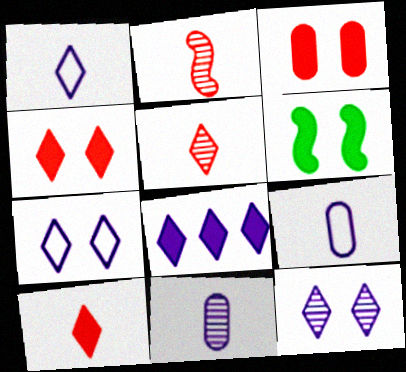[[1, 8, 12]]